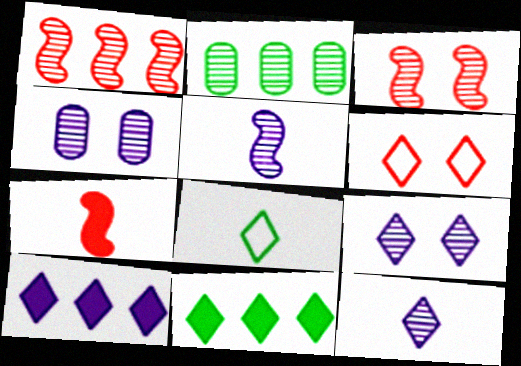[[2, 3, 12], 
[6, 11, 12]]